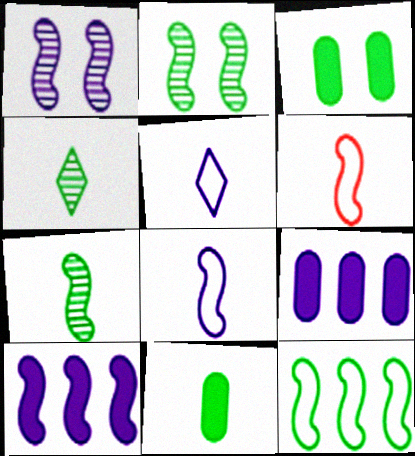[[1, 5, 9], 
[1, 8, 10], 
[2, 6, 10], 
[3, 4, 12]]